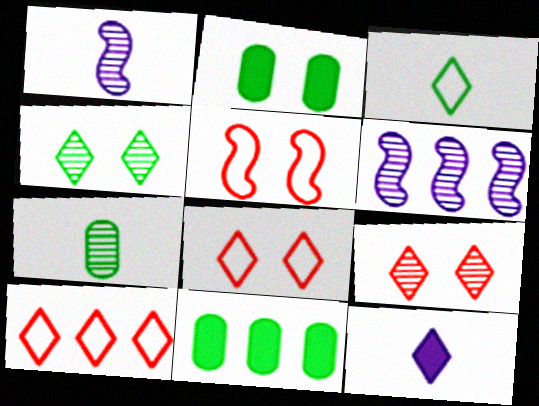[[1, 2, 10], 
[1, 8, 11], 
[4, 10, 12], 
[6, 7, 9], 
[6, 10, 11]]